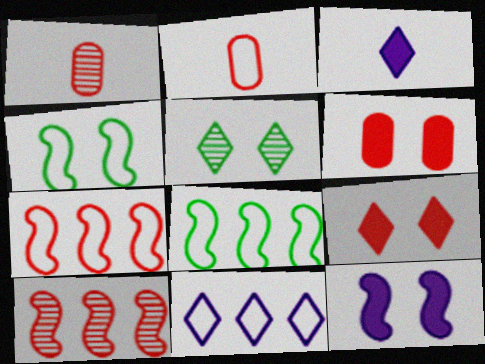[[1, 7, 9], 
[2, 4, 11], 
[2, 9, 10]]